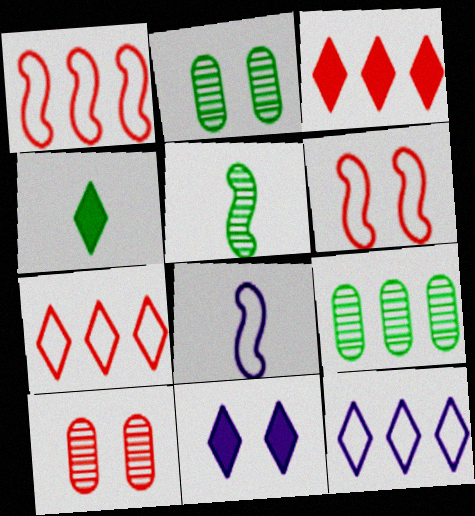[[2, 3, 8], 
[2, 6, 11], 
[3, 4, 11]]